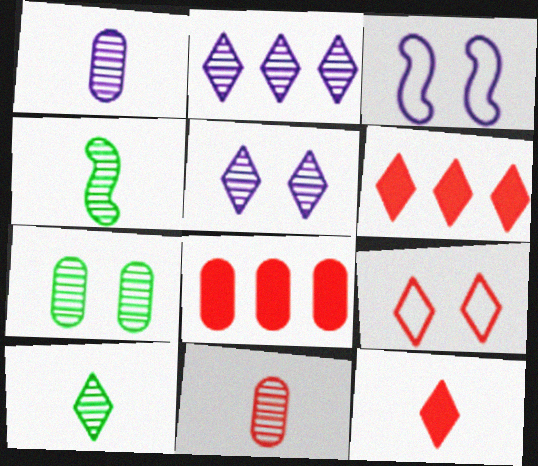[[3, 8, 10]]